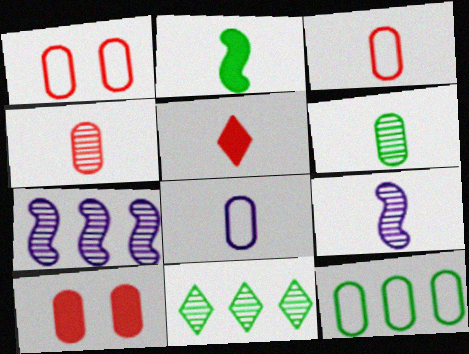[[1, 8, 12]]